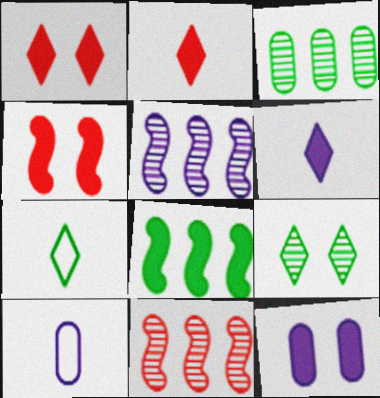[[2, 8, 12], 
[7, 11, 12]]